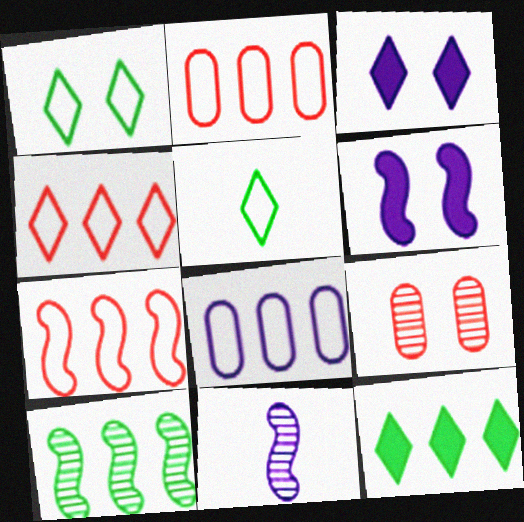[[1, 6, 9], 
[2, 4, 7], 
[3, 8, 11]]